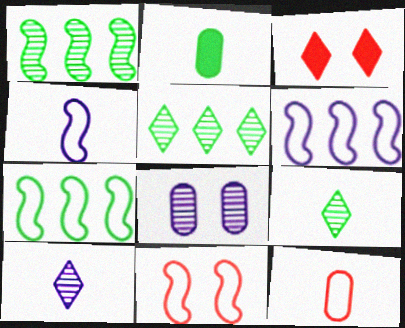[[4, 7, 11]]